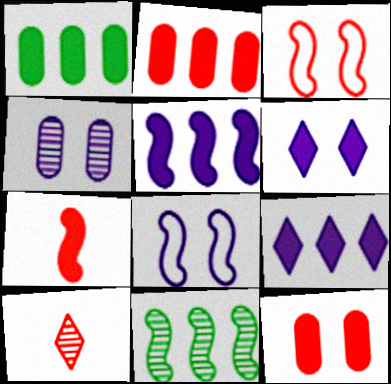[[1, 6, 7], 
[1, 8, 10], 
[2, 3, 10], 
[4, 6, 8], 
[4, 10, 11], 
[7, 8, 11]]